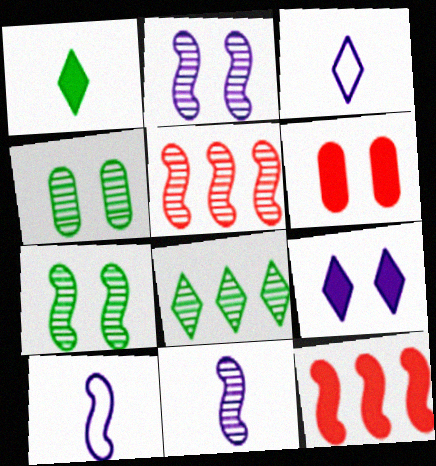[[3, 4, 12], 
[5, 7, 11], 
[6, 8, 10], 
[7, 10, 12]]